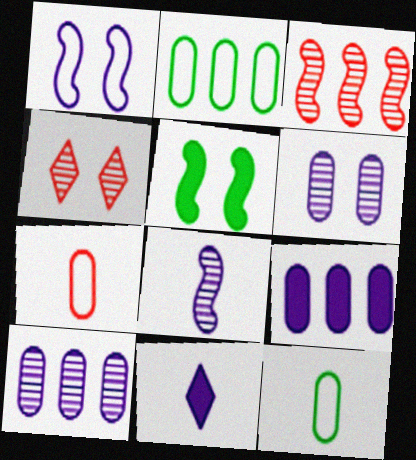[[1, 10, 11]]